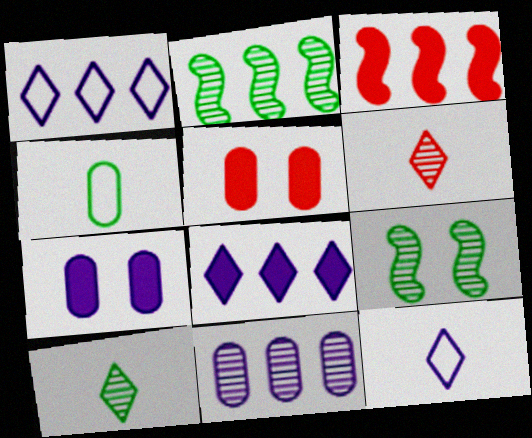[[2, 5, 12], 
[4, 5, 11], 
[6, 9, 11]]